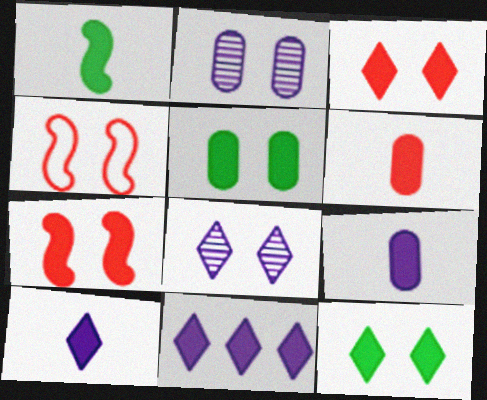[[1, 6, 10], 
[2, 4, 12], 
[4, 5, 8]]